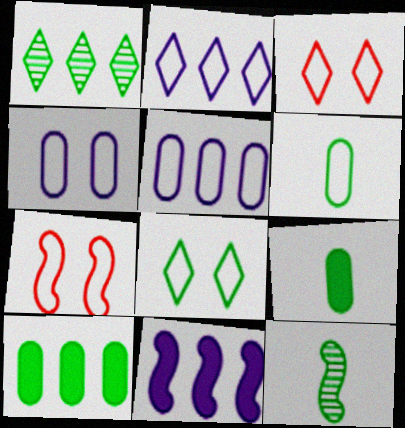[[2, 6, 7], 
[4, 7, 8], 
[7, 11, 12], 
[8, 10, 12]]